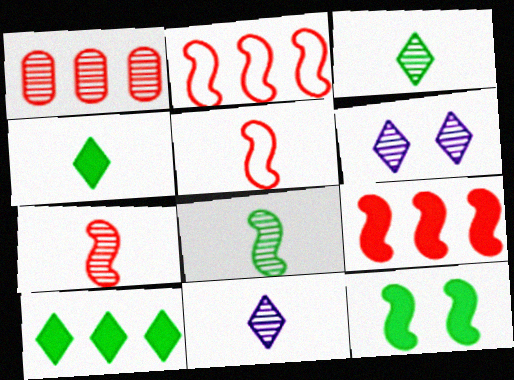[[1, 6, 8]]